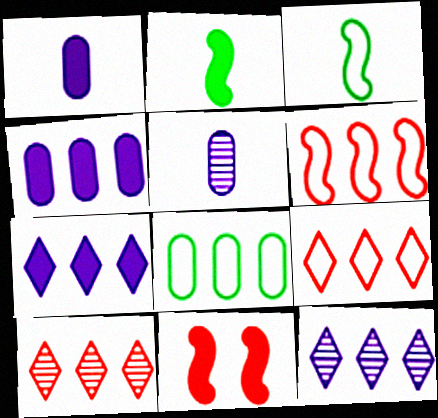[]